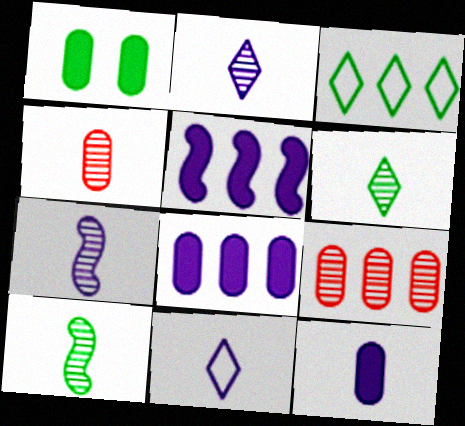[[1, 3, 10], 
[2, 4, 10], 
[3, 5, 9], 
[4, 6, 7], 
[7, 11, 12]]